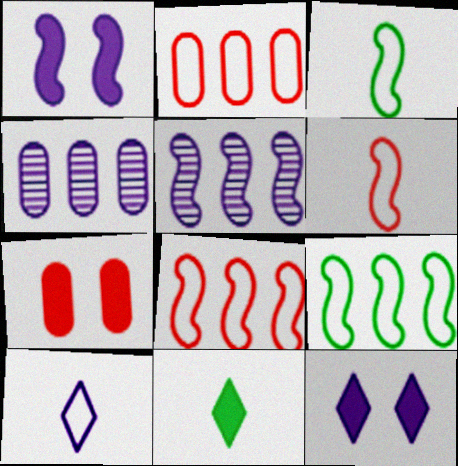[[1, 4, 10]]